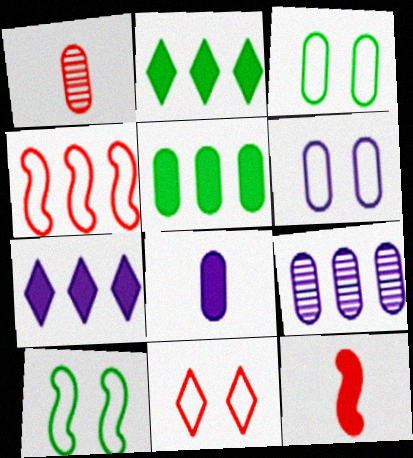[[1, 5, 6], 
[1, 7, 10], 
[2, 4, 9], 
[6, 8, 9], 
[6, 10, 11]]